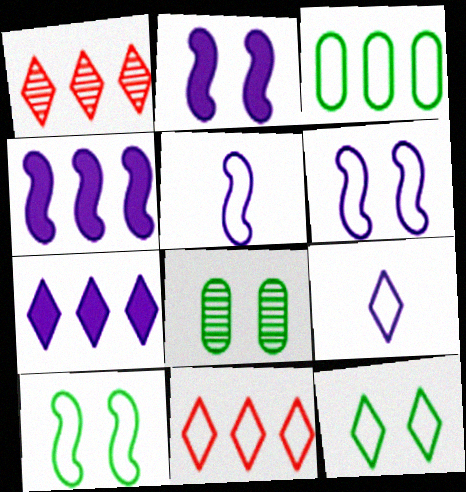[[1, 3, 4], 
[9, 11, 12]]